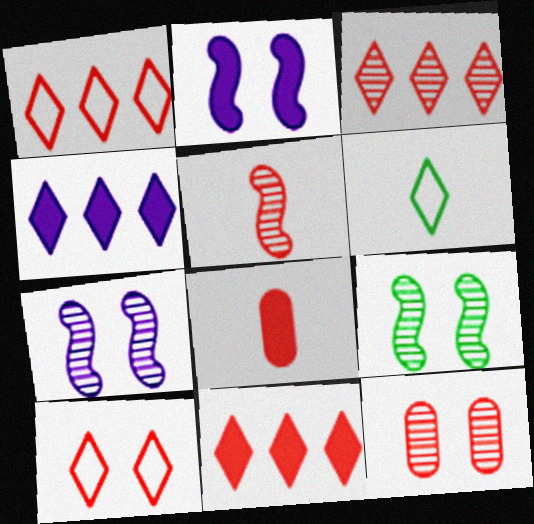[[1, 3, 11], 
[3, 5, 12]]